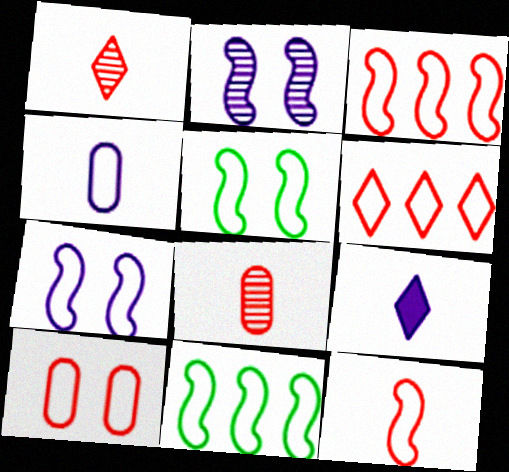[[4, 5, 6], 
[6, 10, 12], 
[7, 11, 12]]